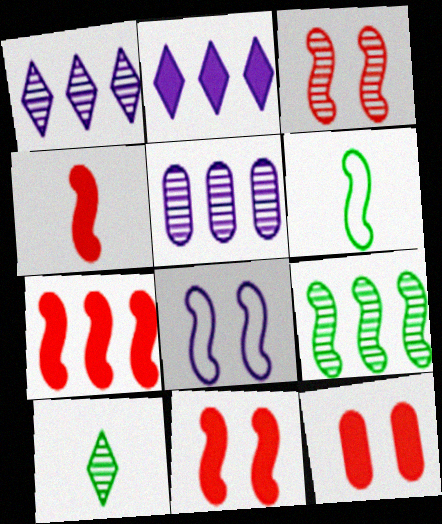[[1, 6, 12], 
[3, 5, 10], 
[4, 7, 11], 
[4, 8, 9]]